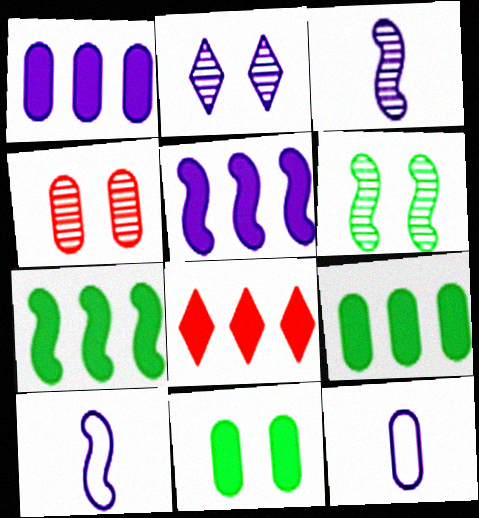[[1, 2, 10], 
[1, 7, 8], 
[2, 4, 6], 
[2, 5, 12], 
[4, 9, 12], 
[5, 8, 9], 
[6, 8, 12]]